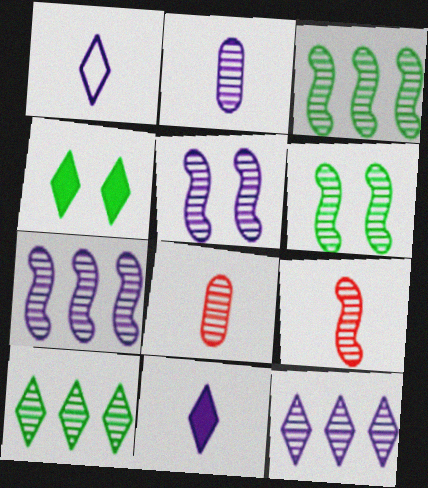[[2, 5, 12], 
[3, 5, 9], 
[5, 8, 10], 
[6, 7, 9], 
[6, 8, 12]]